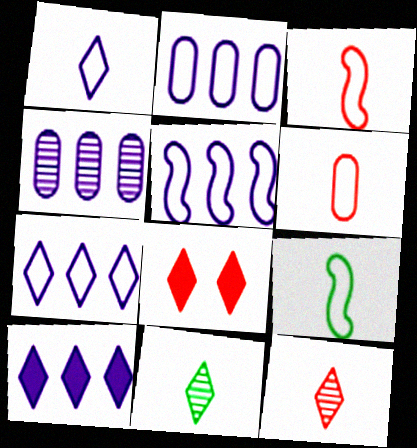[[1, 6, 9], 
[2, 5, 7], 
[4, 5, 10], 
[4, 8, 9], 
[7, 8, 11]]